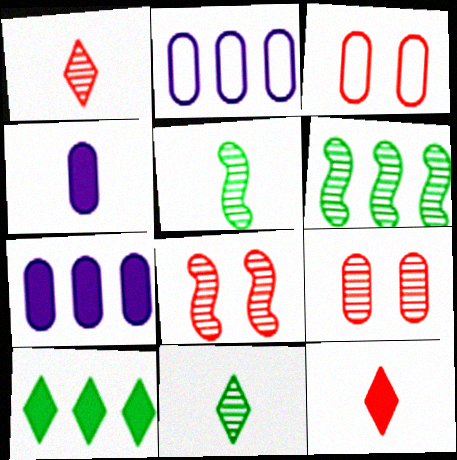[]